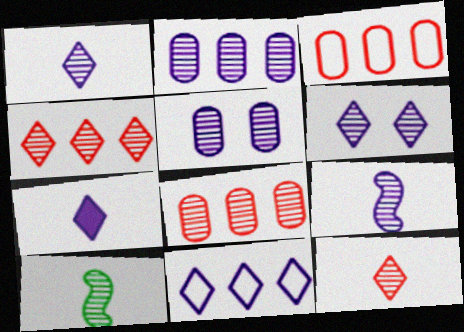[[2, 6, 9], 
[4, 5, 10], 
[6, 7, 11], 
[6, 8, 10]]